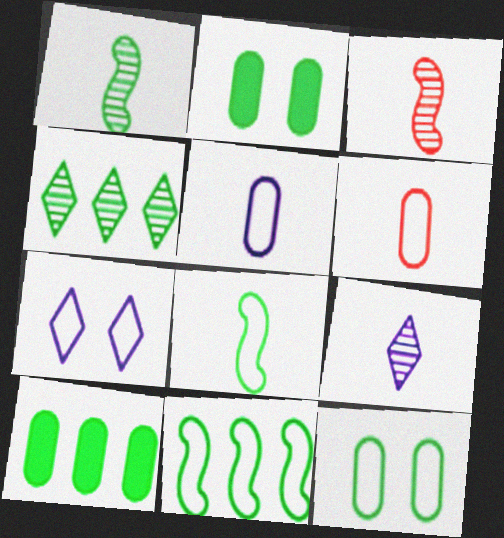[[2, 4, 8], 
[3, 7, 10], 
[4, 10, 11], 
[6, 7, 11]]